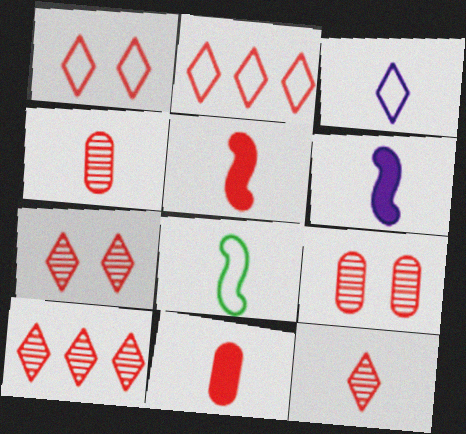[[2, 5, 9], 
[7, 10, 12]]